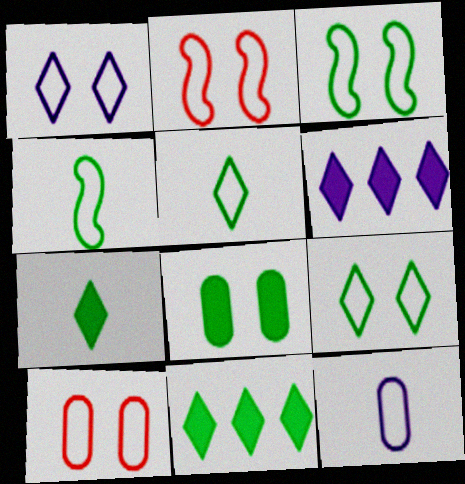[[1, 3, 10]]